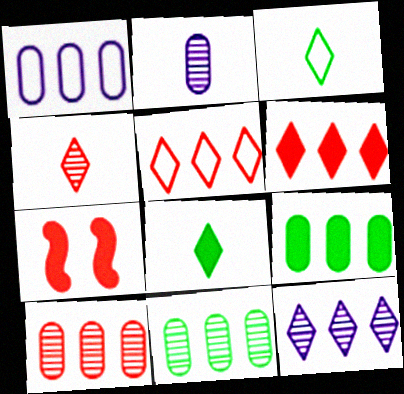[[1, 9, 10]]